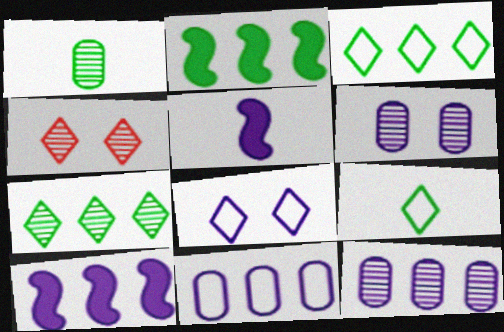[[5, 8, 12]]